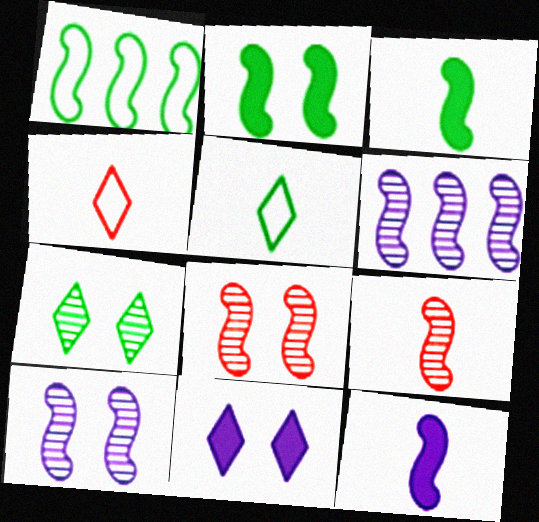[[1, 8, 12]]